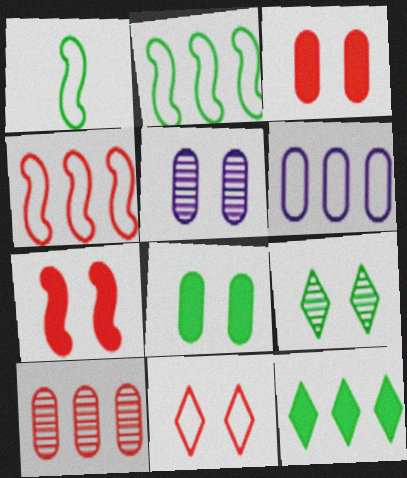[[1, 6, 11]]